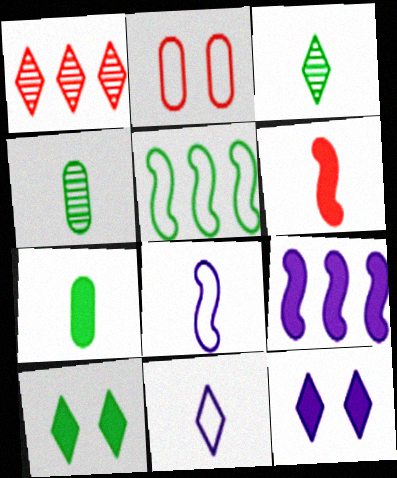[[1, 2, 6], 
[1, 10, 11], 
[2, 3, 9], 
[2, 5, 11], 
[4, 5, 10], 
[4, 6, 11]]